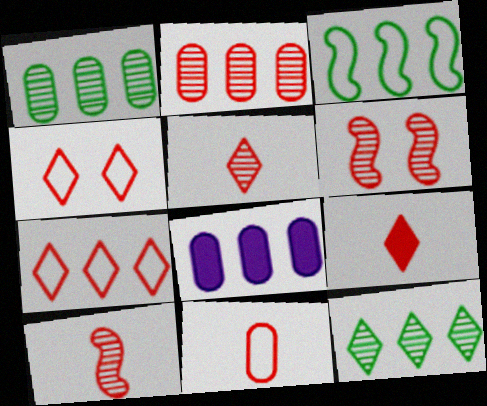[[2, 5, 6], 
[9, 10, 11]]